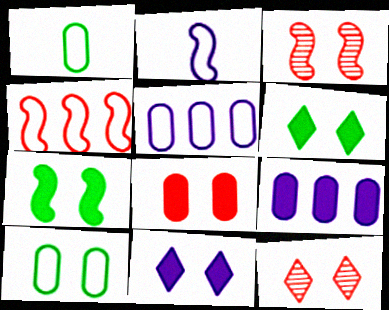[[3, 10, 11], 
[7, 8, 11]]